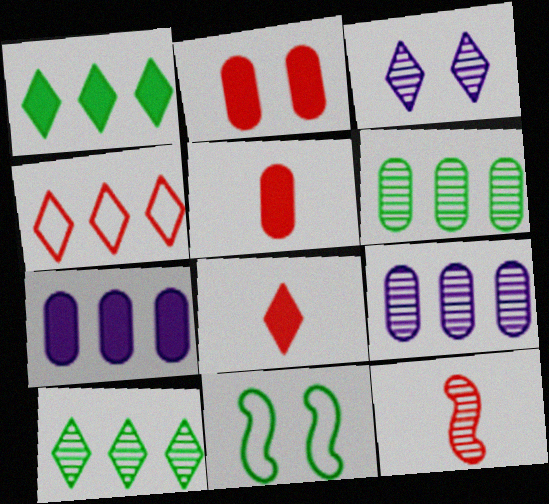[[2, 3, 11], 
[2, 4, 12], 
[3, 6, 12], 
[8, 9, 11]]